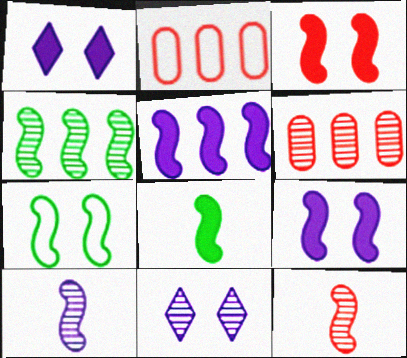[[2, 8, 11], 
[3, 5, 8], 
[4, 7, 8], 
[5, 7, 12]]